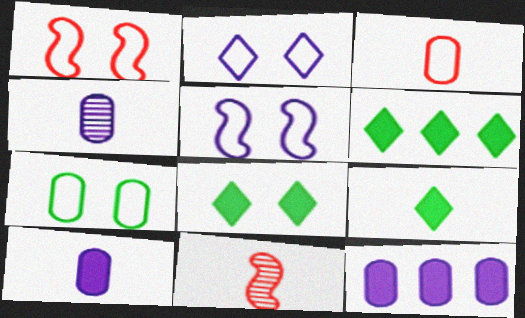[[1, 2, 7], 
[1, 4, 6], 
[6, 8, 9]]